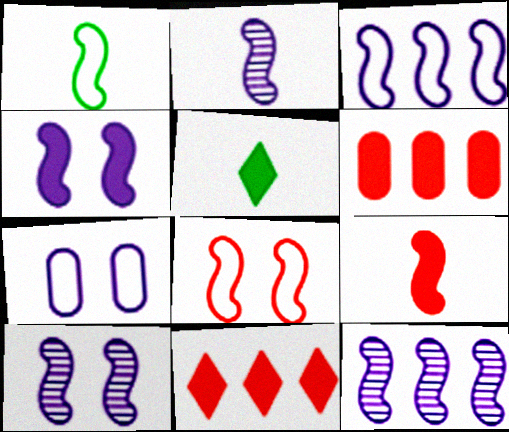[[1, 2, 9], 
[1, 3, 8], 
[2, 3, 4], 
[2, 10, 12], 
[4, 5, 6]]